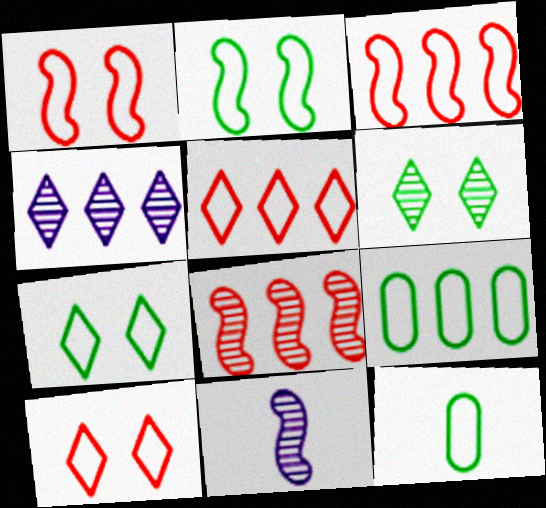[]